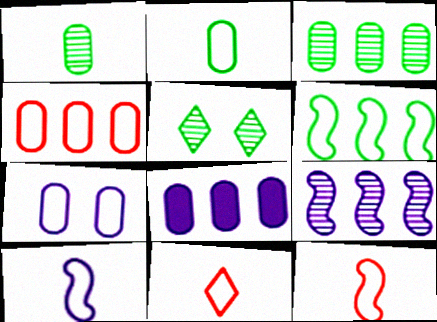[[2, 4, 7], 
[2, 10, 11], 
[3, 4, 8], 
[5, 8, 12], 
[6, 7, 11]]